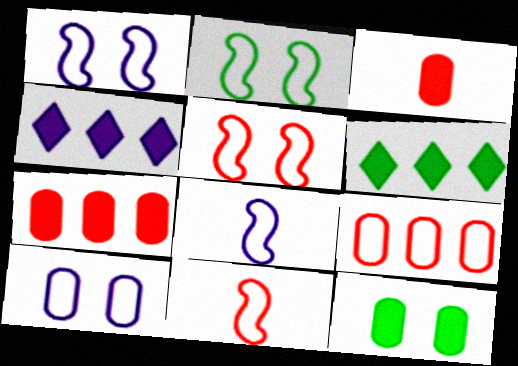[[1, 2, 5]]